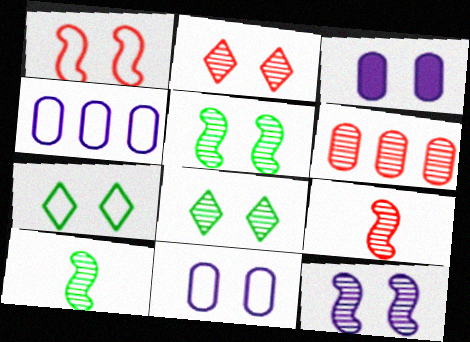[[1, 3, 8], 
[1, 7, 11], 
[2, 6, 9]]